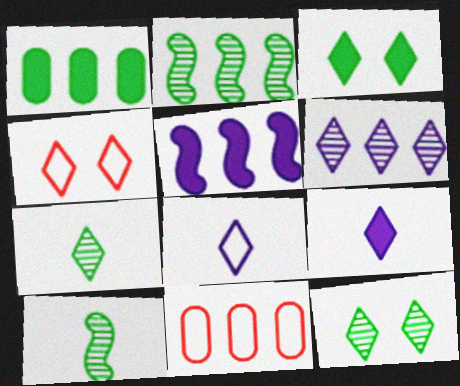[]